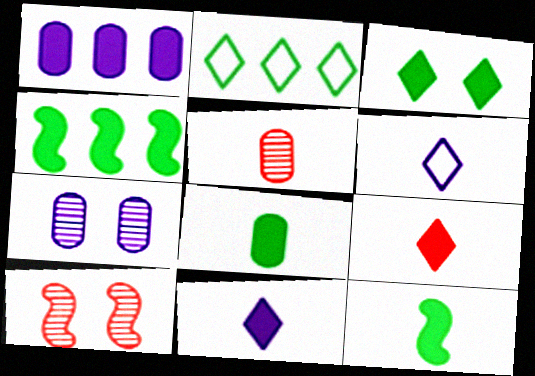[[3, 4, 8], 
[5, 6, 12]]